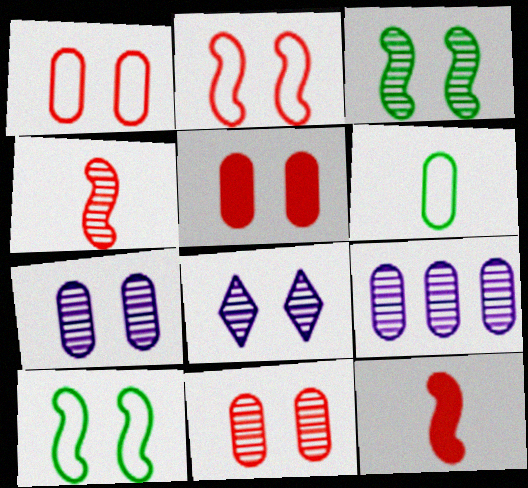[[1, 5, 11], 
[3, 8, 11], 
[5, 6, 9], 
[5, 8, 10]]